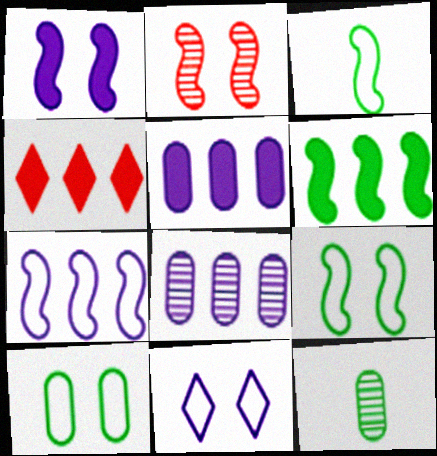[[1, 2, 9], 
[4, 5, 6]]